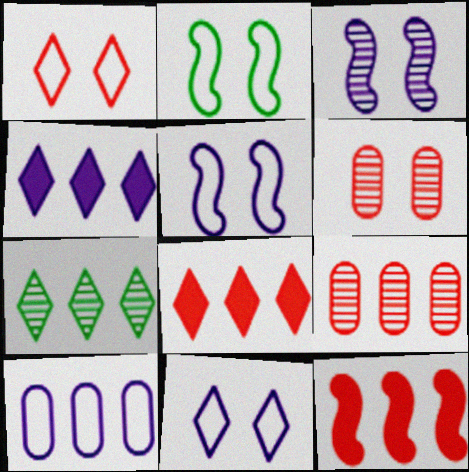[[7, 10, 12]]